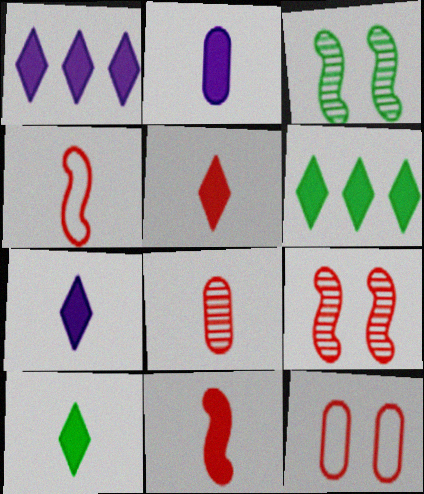[[2, 10, 11], 
[4, 5, 8], 
[5, 7, 10]]